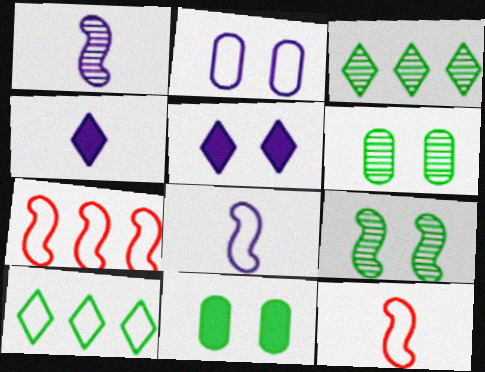[[2, 10, 12], 
[4, 6, 7]]